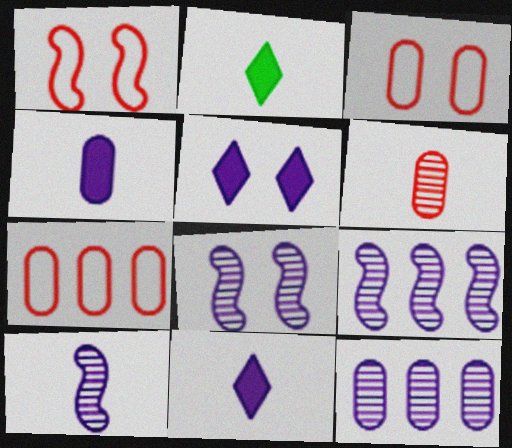[[1, 2, 12], 
[2, 3, 9], 
[2, 7, 8], 
[8, 9, 10]]